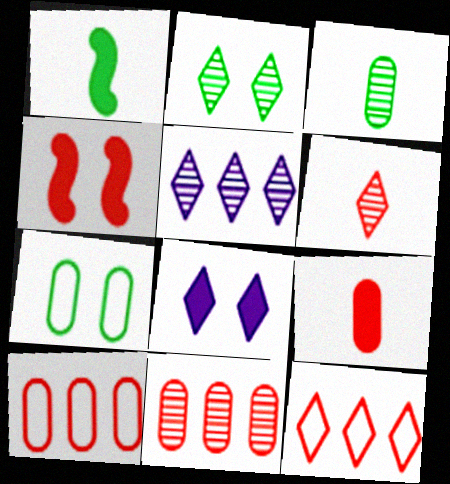[[2, 5, 6], 
[4, 6, 10]]